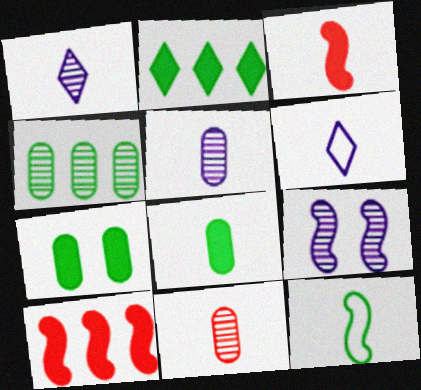[[9, 10, 12]]